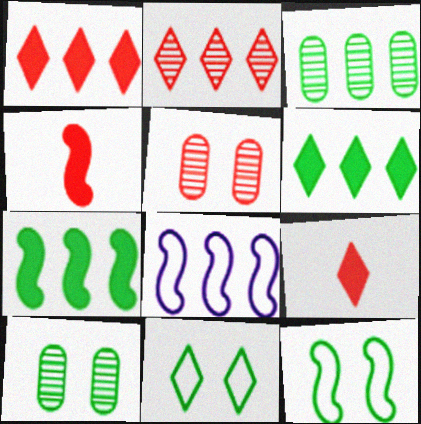[[1, 3, 8], 
[8, 9, 10]]